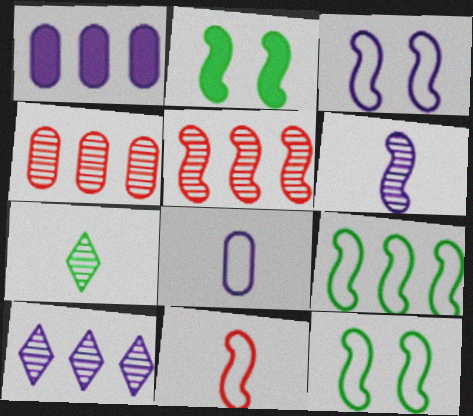[[3, 9, 11]]